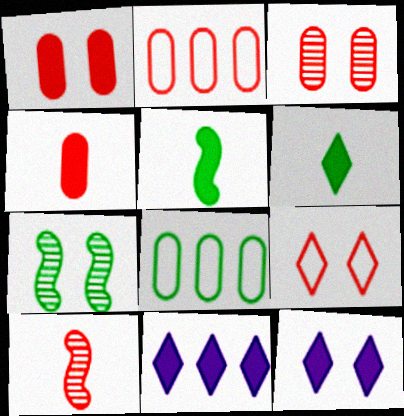[[1, 5, 11], 
[2, 3, 4], 
[6, 7, 8], 
[8, 10, 12]]